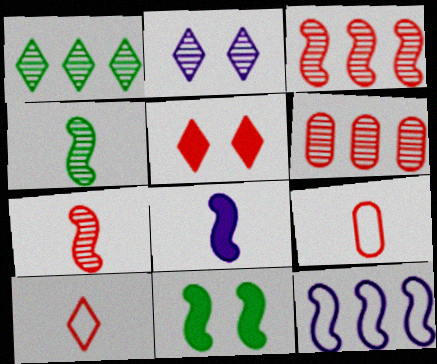[[2, 4, 6], 
[3, 5, 9], 
[7, 11, 12]]